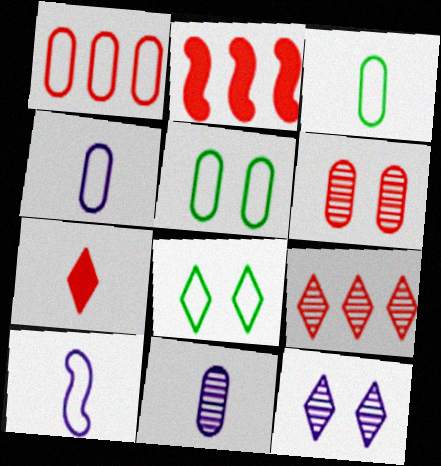[[1, 2, 9], 
[1, 4, 5], 
[1, 8, 10], 
[2, 3, 12], 
[2, 8, 11]]